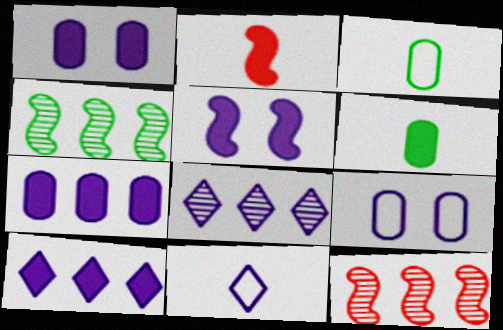[]